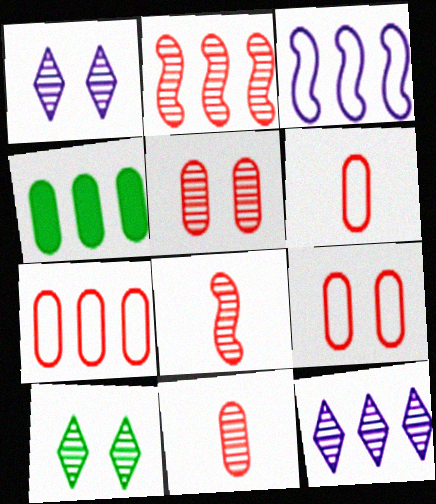[[6, 7, 9]]